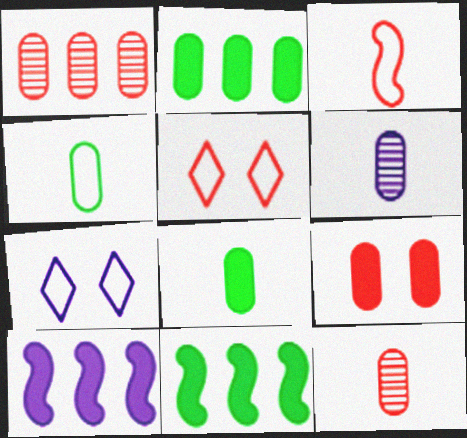[[5, 6, 11], 
[6, 7, 10], 
[7, 11, 12]]